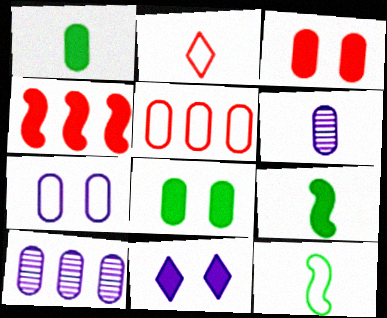[[1, 4, 11], 
[2, 6, 9], 
[5, 6, 8]]